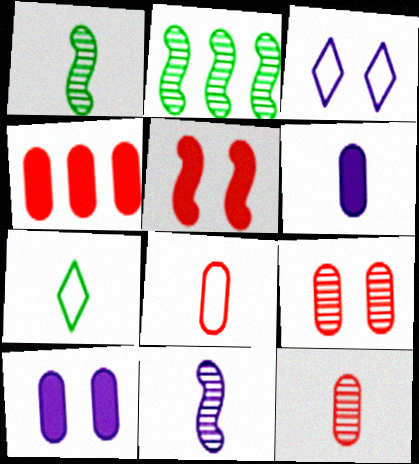[[1, 3, 4], 
[4, 8, 9]]